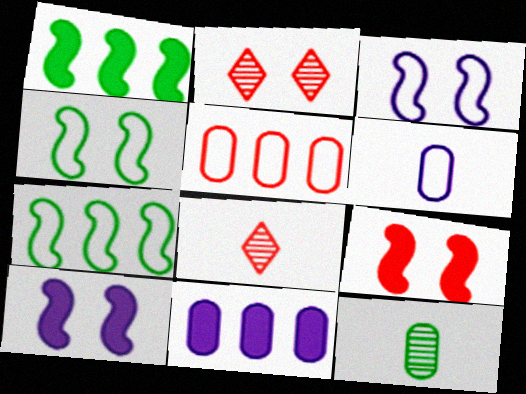[[1, 2, 6], 
[4, 8, 11], 
[5, 8, 9]]